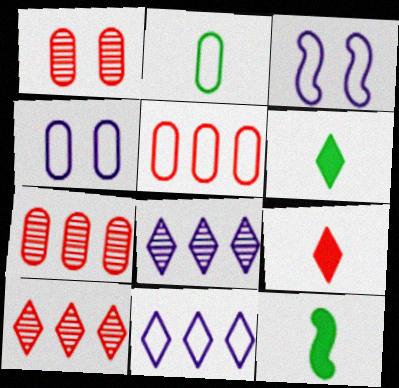[[1, 11, 12], 
[2, 4, 5], 
[3, 6, 7], 
[4, 10, 12]]